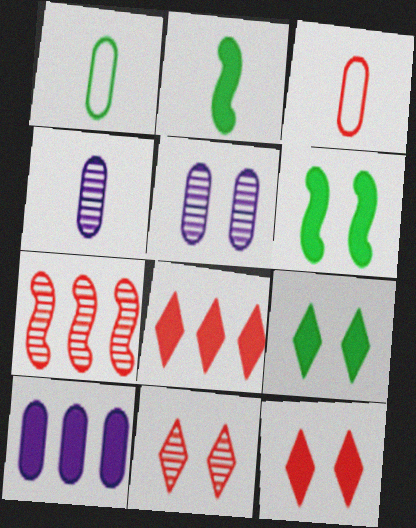[[2, 10, 12], 
[3, 7, 12]]